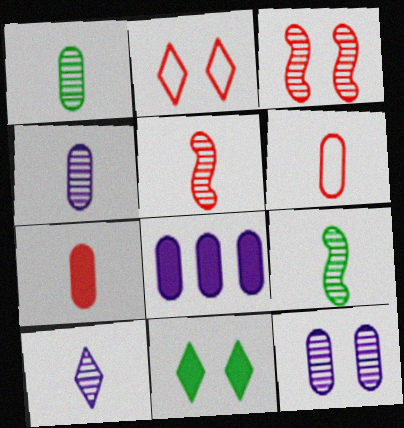[[1, 5, 10], 
[2, 8, 9]]